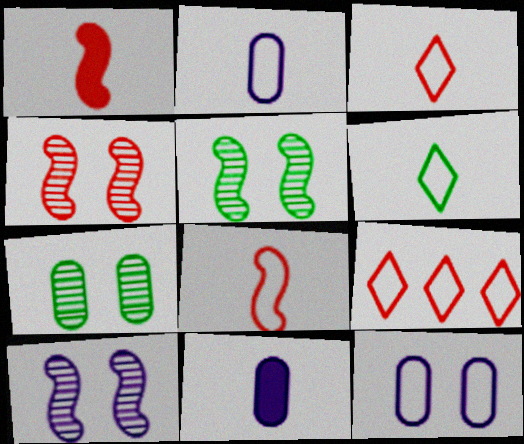[[2, 6, 8], 
[4, 5, 10], 
[5, 9, 11]]